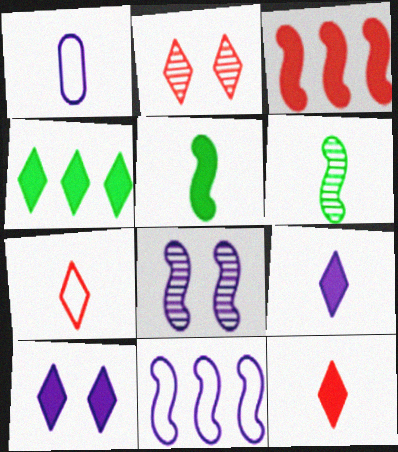[[1, 6, 12], 
[4, 10, 12]]